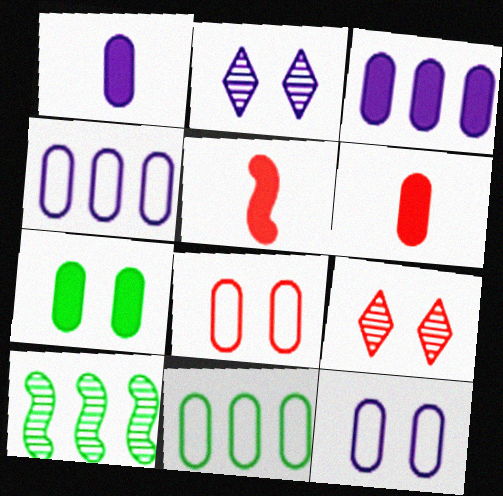[[2, 5, 11], 
[3, 6, 7]]